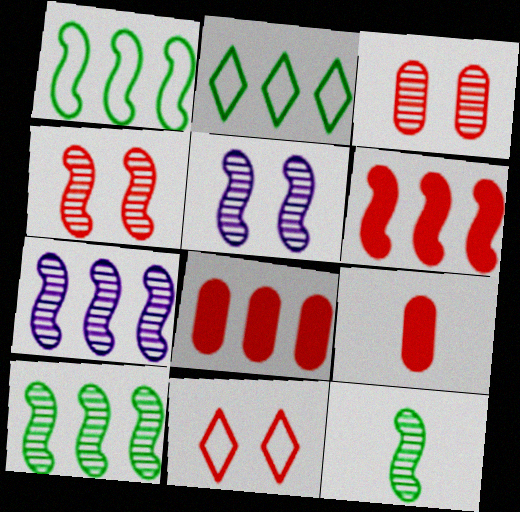[[1, 6, 7], 
[2, 5, 9], 
[2, 7, 8], 
[4, 7, 12]]